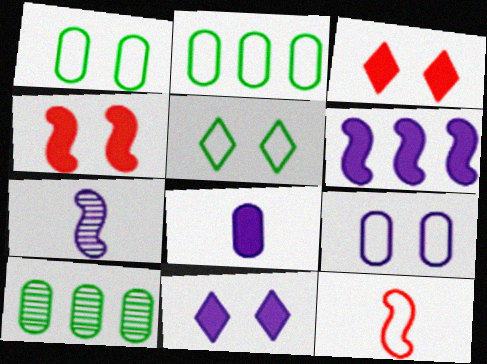[[2, 3, 7], 
[6, 8, 11], 
[10, 11, 12]]